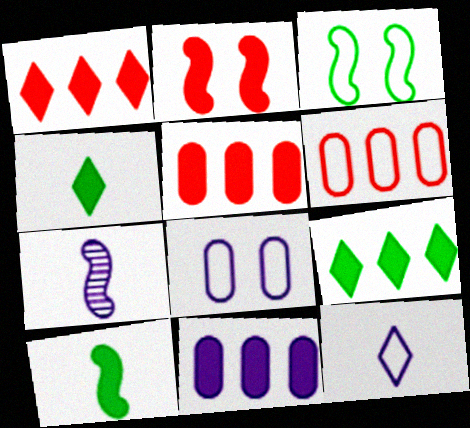[[2, 4, 11], 
[3, 6, 12]]